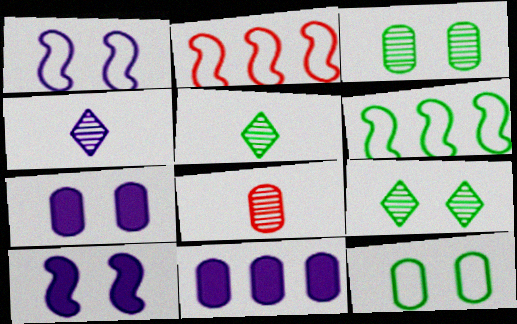[[1, 4, 11], 
[2, 5, 7], 
[8, 11, 12]]